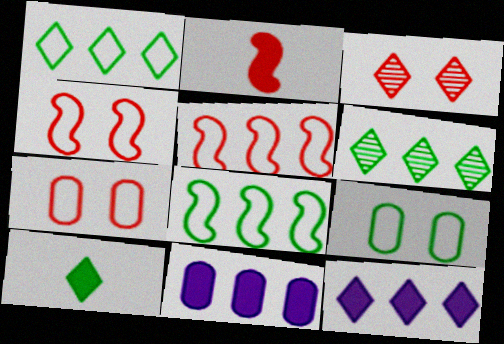[[5, 6, 11]]